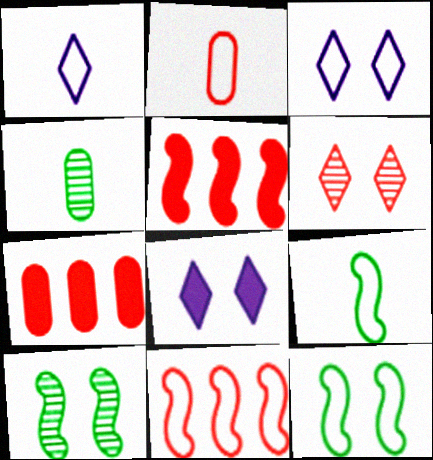[[1, 2, 9], 
[1, 7, 10], 
[2, 5, 6], 
[3, 4, 5], 
[4, 8, 11]]